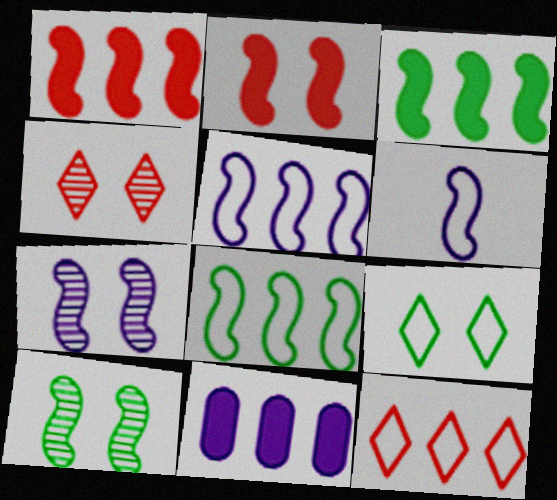[[1, 6, 10]]